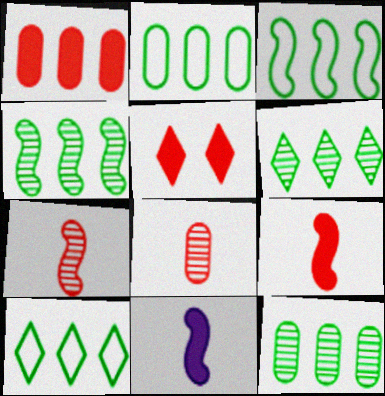[[1, 5, 9], 
[2, 3, 10], 
[4, 6, 12]]